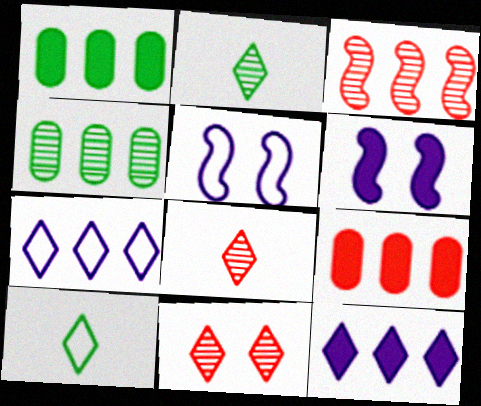[[1, 3, 7], 
[1, 5, 8], 
[2, 5, 9], 
[10, 11, 12]]